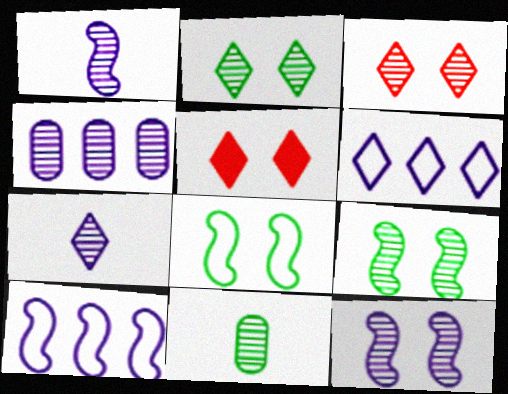[[4, 7, 12], 
[5, 10, 11]]